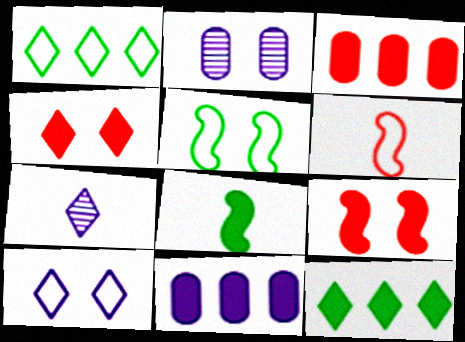[[1, 4, 7], 
[2, 4, 5], 
[2, 6, 12], 
[3, 5, 7], 
[4, 8, 11]]